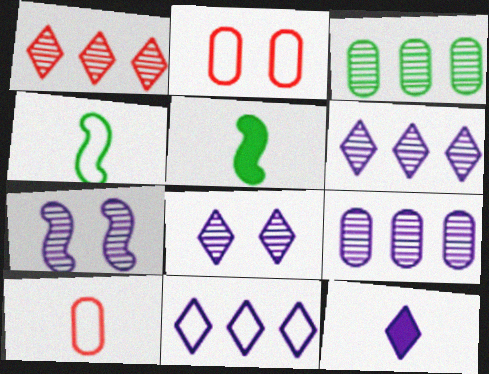[[2, 4, 11], 
[2, 5, 6], 
[8, 11, 12]]